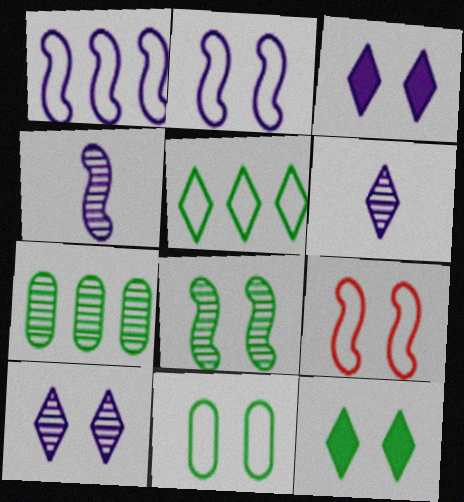[[8, 11, 12]]